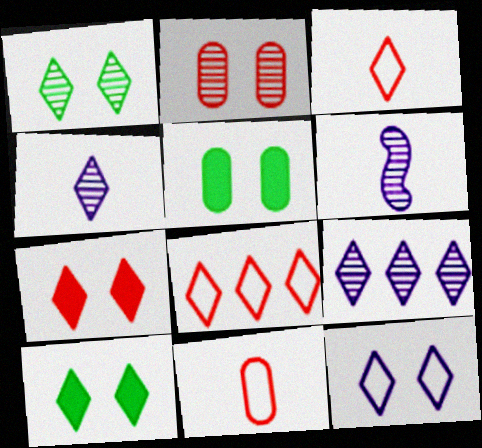[[1, 7, 12], 
[3, 9, 10], 
[4, 8, 10], 
[5, 6, 8]]